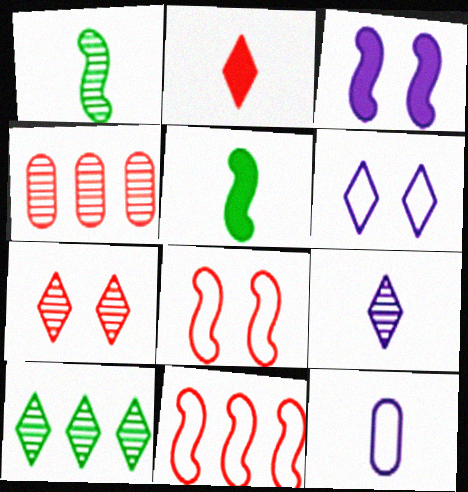[[1, 2, 12], 
[1, 3, 11], 
[2, 4, 8], 
[2, 6, 10], 
[4, 5, 6], 
[7, 9, 10]]